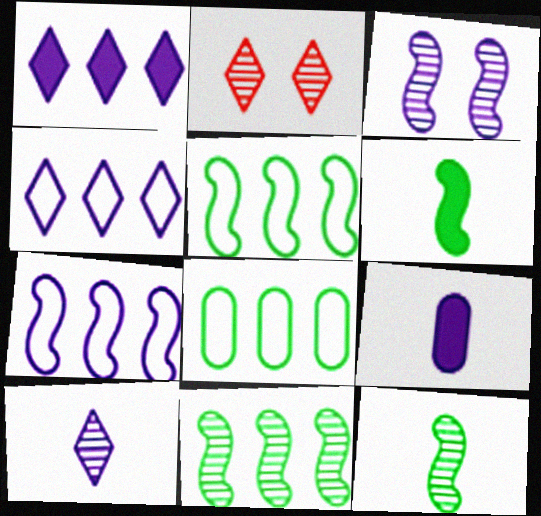[[2, 5, 9], 
[3, 4, 9]]